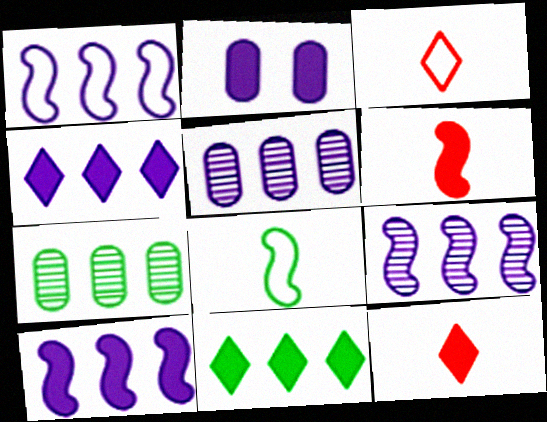[[1, 4, 5], 
[1, 9, 10], 
[2, 6, 11]]